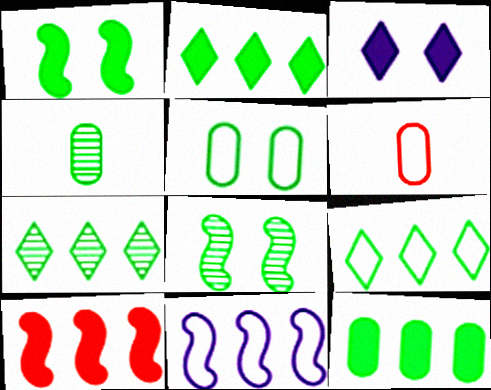[[1, 4, 9], 
[2, 7, 9], 
[4, 5, 12], 
[4, 7, 8]]